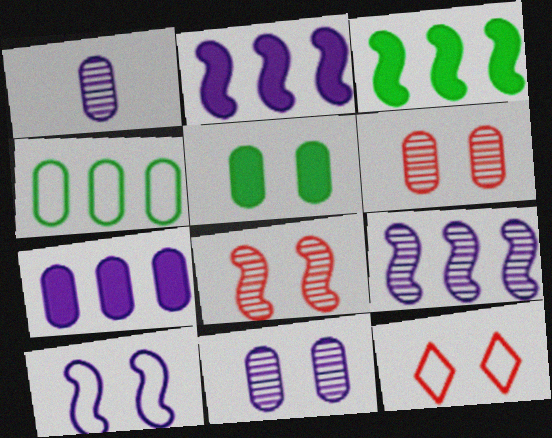[[1, 3, 12]]